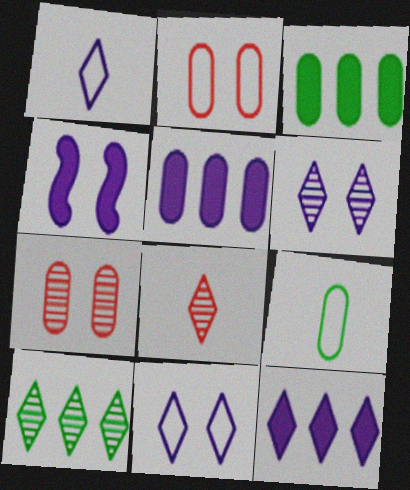[[1, 6, 12], 
[5, 7, 9], 
[6, 8, 10]]